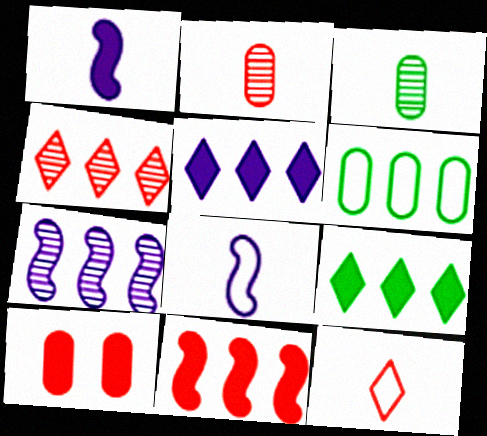[[1, 3, 12], 
[1, 9, 10]]